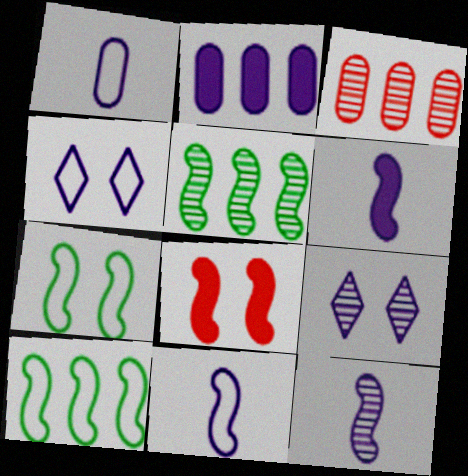[[2, 4, 12], 
[2, 9, 11], 
[5, 8, 11], 
[6, 11, 12], 
[8, 10, 12]]